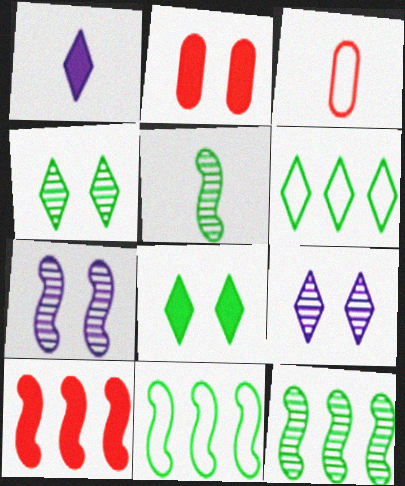[[1, 3, 5]]